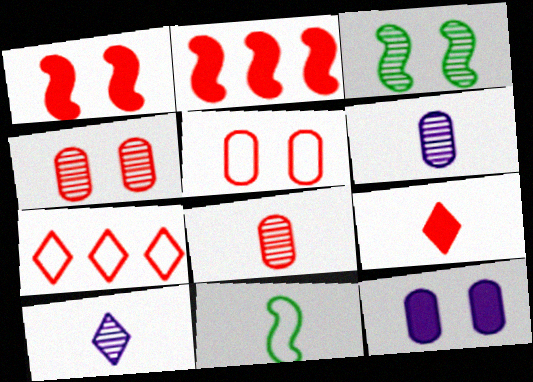[[1, 7, 8], 
[6, 9, 11]]